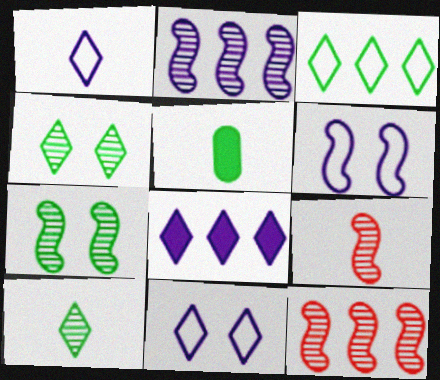[[1, 5, 9], 
[2, 7, 9], 
[3, 5, 7], 
[5, 11, 12]]